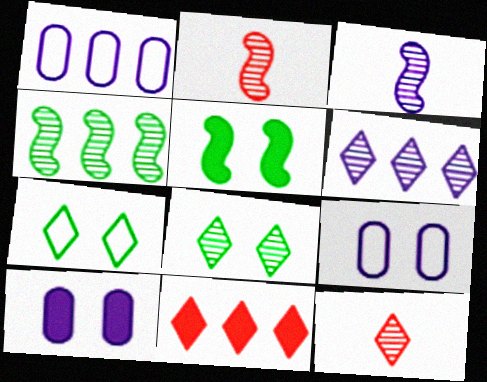[[1, 4, 11], 
[1, 5, 12], 
[6, 8, 12]]